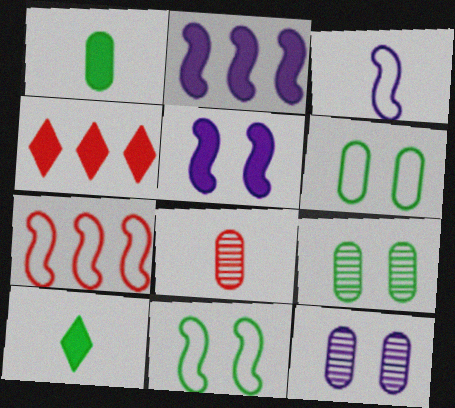[[1, 4, 5], 
[3, 4, 9], 
[3, 7, 11], 
[3, 8, 10], 
[7, 10, 12]]